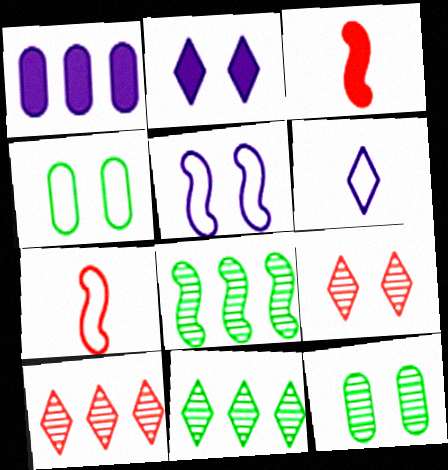[[3, 5, 8]]